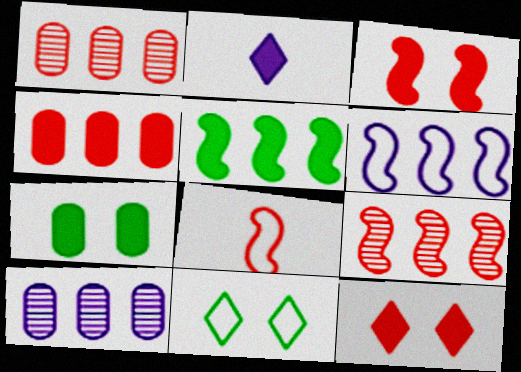[[1, 8, 12], 
[3, 8, 9], 
[5, 6, 9]]